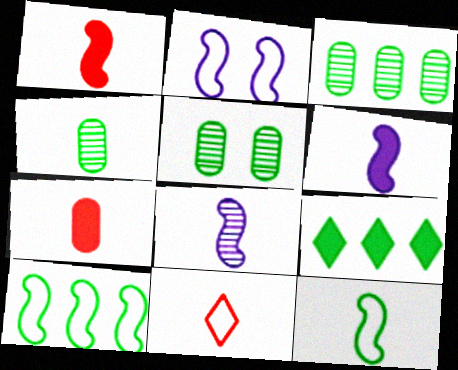[[1, 8, 12], 
[3, 4, 5], 
[3, 9, 10], 
[4, 6, 11], 
[5, 9, 12]]